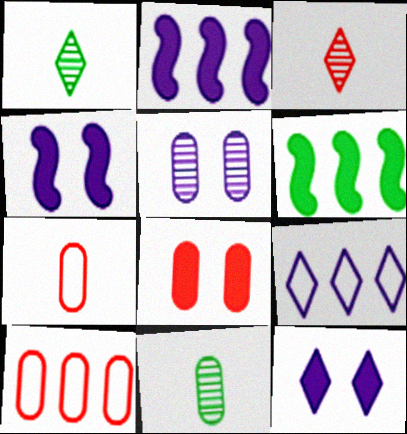[[1, 4, 10]]